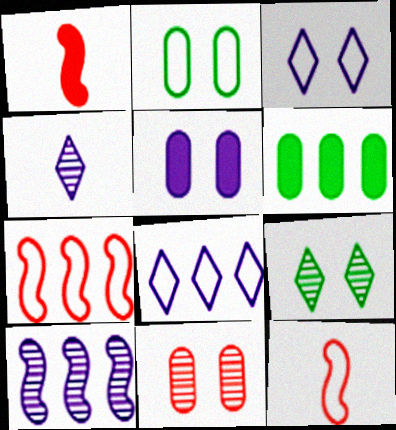[[2, 5, 11], 
[2, 8, 12]]